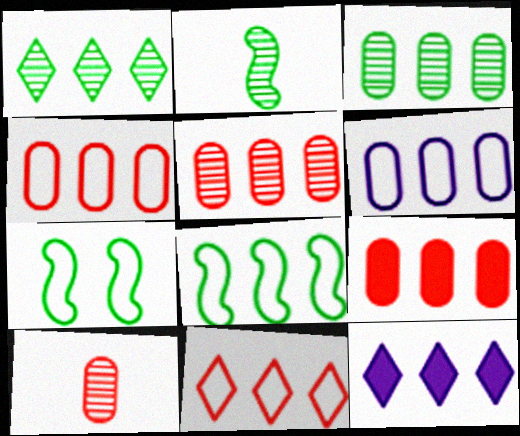[[1, 11, 12], 
[3, 6, 9], 
[4, 5, 9], 
[5, 8, 12], 
[6, 8, 11], 
[7, 10, 12]]